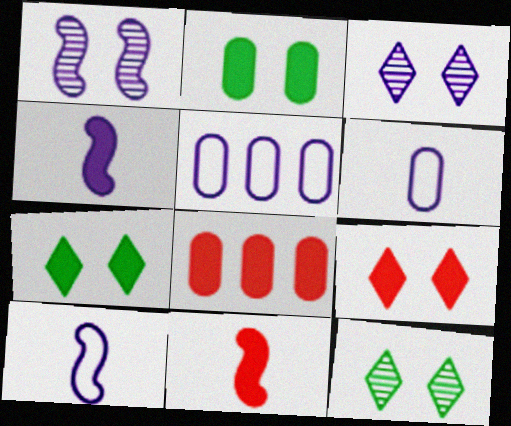[[3, 4, 5], 
[4, 7, 8], 
[5, 11, 12], 
[8, 9, 11], 
[8, 10, 12]]